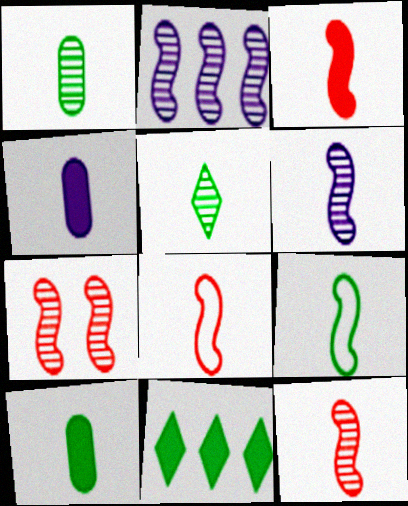[[3, 6, 9], 
[3, 8, 12], 
[4, 5, 8], 
[5, 9, 10]]